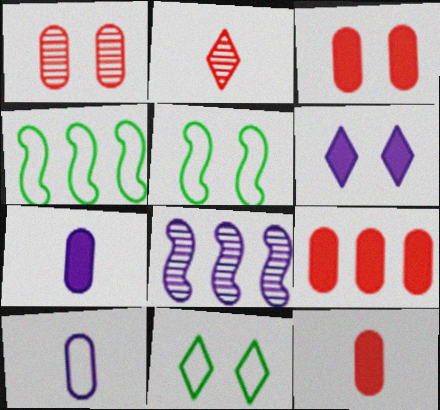[[1, 5, 6], 
[3, 9, 12], 
[6, 8, 10], 
[8, 11, 12]]